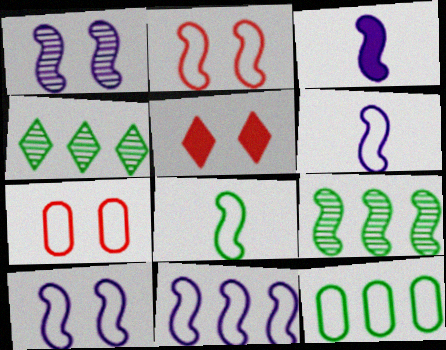[[1, 3, 11], 
[2, 3, 9], 
[2, 8, 11], 
[3, 4, 7], 
[6, 10, 11]]